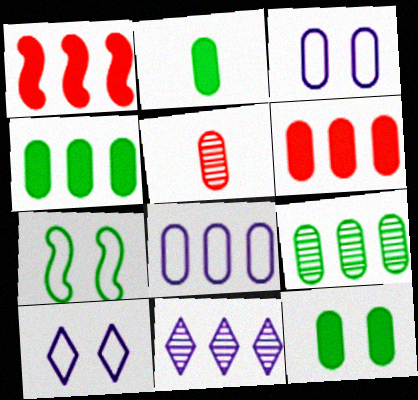[[2, 4, 12], 
[3, 4, 5], 
[5, 8, 12], 
[6, 8, 9]]